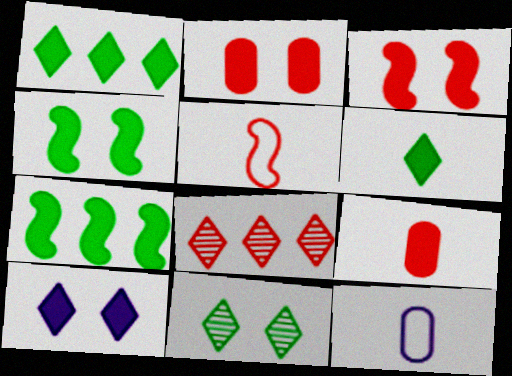[[2, 4, 10], 
[2, 5, 8], 
[4, 8, 12], 
[7, 9, 10]]